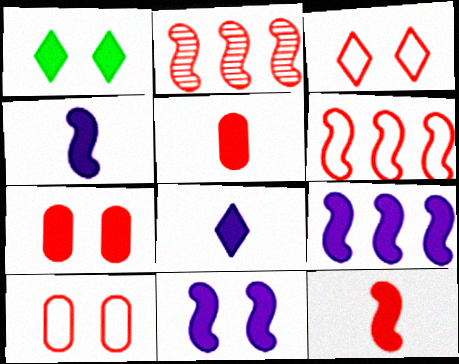[[1, 5, 9], 
[1, 7, 11], 
[2, 3, 5], 
[4, 9, 11]]